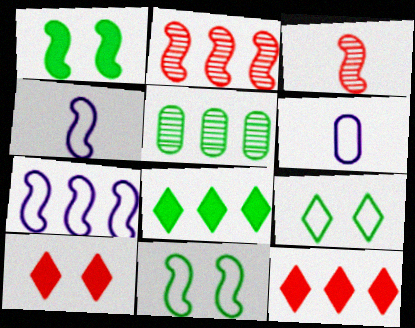[[1, 2, 4], 
[1, 3, 7], 
[4, 5, 10], 
[5, 7, 12]]